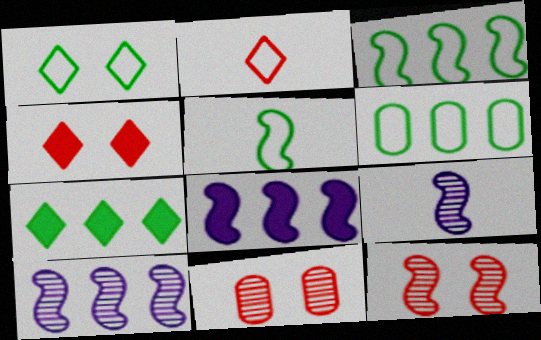[[1, 5, 6], 
[4, 6, 9], 
[5, 8, 12]]